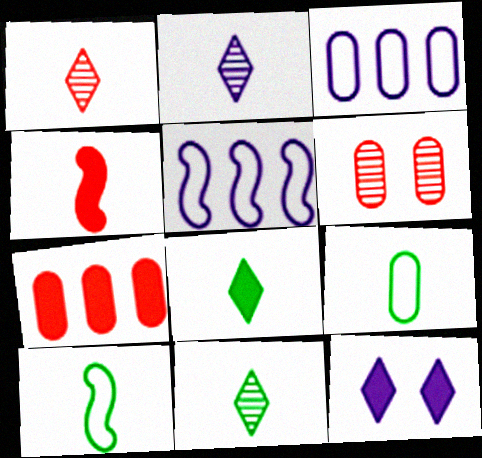[[1, 2, 11], 
[2, 4, 9], 
[5, 6, 8]]